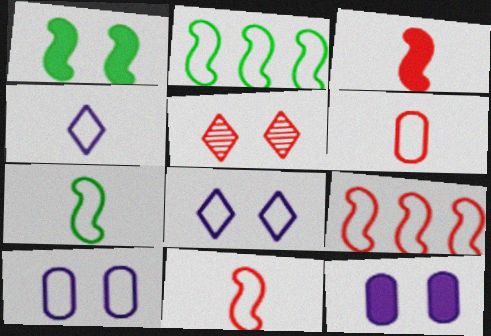[[1, 5, 10], 
[2, 6, 8], 
[4, 6, 7]]